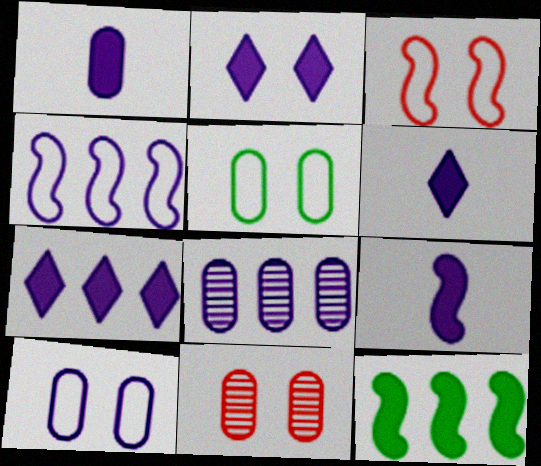[[1, 6, 9], 
[1, 8, 10], 
[2, 6, 7], 
[4, 7, 8]]